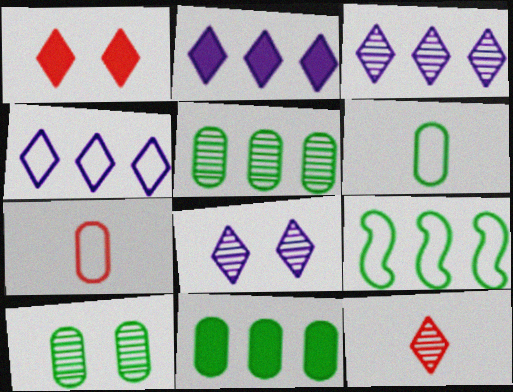[[2, 3, 4], 
[6, 10, 11]]